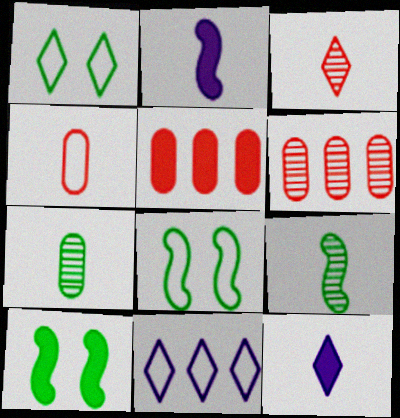[[1, 2, 6], 
[4, 8, 11], 
[4, 9, 12], 
[5, 10, 12], 
[6, 8, 12]]